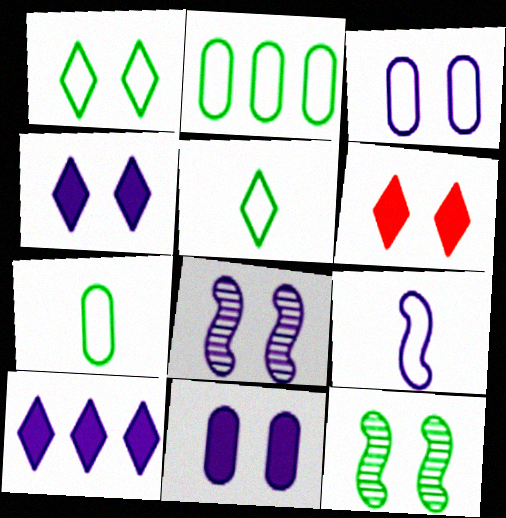[[3, 4, 8], 
[3, 6, 12]]